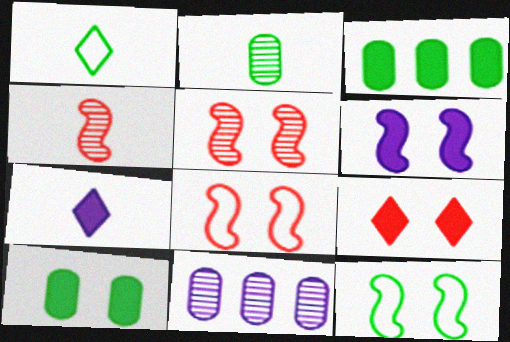[[5, 6, 12], 
[6, 9, 10]]